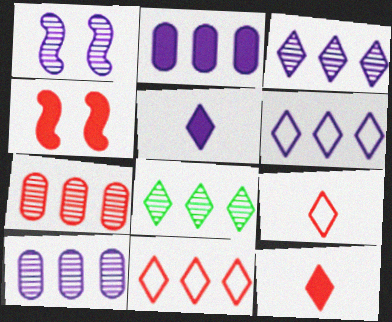[[4, 7, 9]]